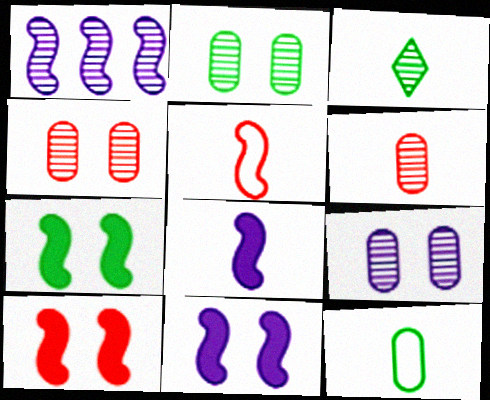[[1, 3, 4], 
[1, 5, 7], 
[2, 4, 9], 
[7, 10, 11]]